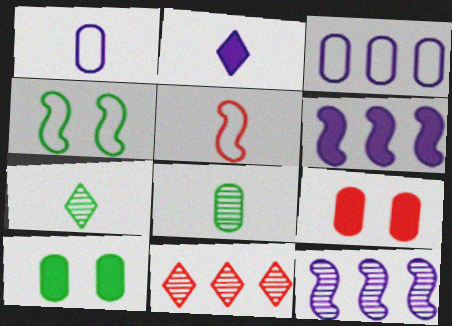[[2, 5, 8], 
[3, 8, 9], 
[5, 9, 11]]